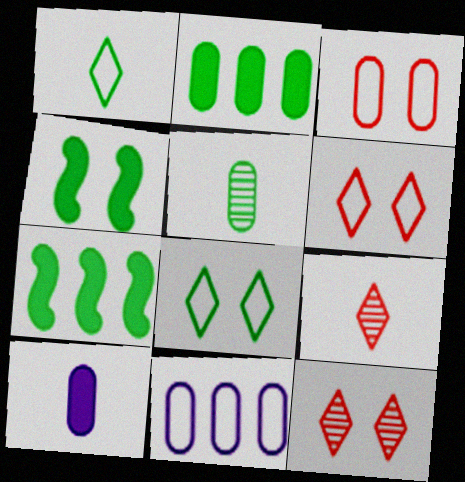[[4, 9, 11], 
[5, 7, 8]]